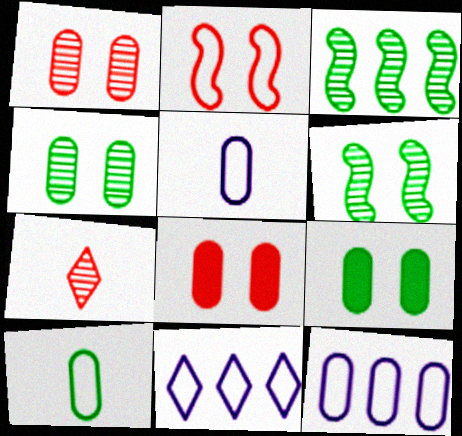[[2, 10, 11]]